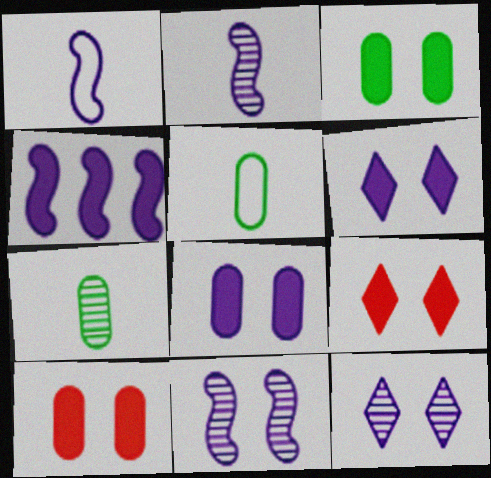[[1, 4, 11], 
[3, 8, 10]]